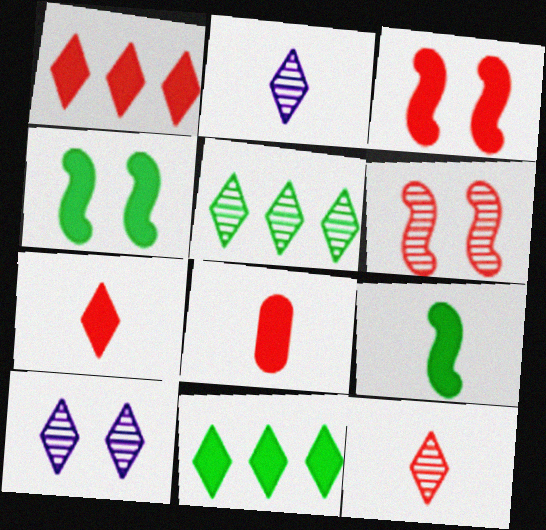[[1, 3, 8], 
[5, 10, 12]]